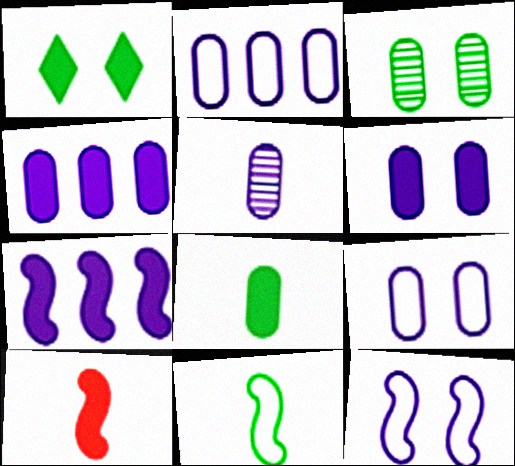[[1, 4, 10], 
[2, 5, 6], 
[4, 5, 9]]